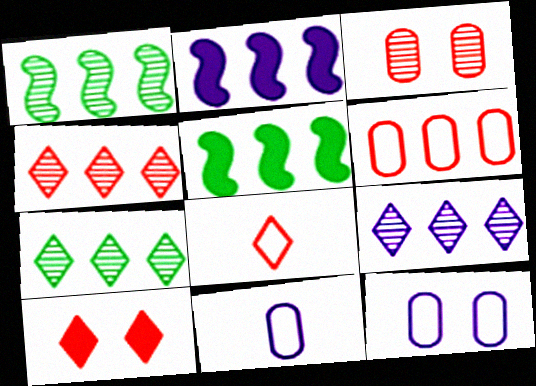[[1, 10, 11], 
[2, 6, 7], 
[4, 7, 9], 
[4, 8, 10], 
[5, 6, 9]]